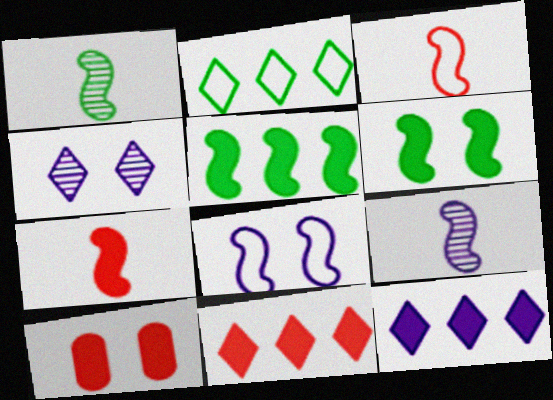[[2, 9, 10], 
[7, 10, 11]]